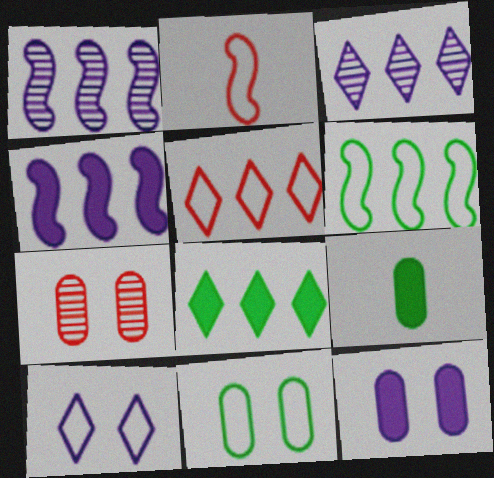[[3, 5, 8], 
[7, 11, 12]]